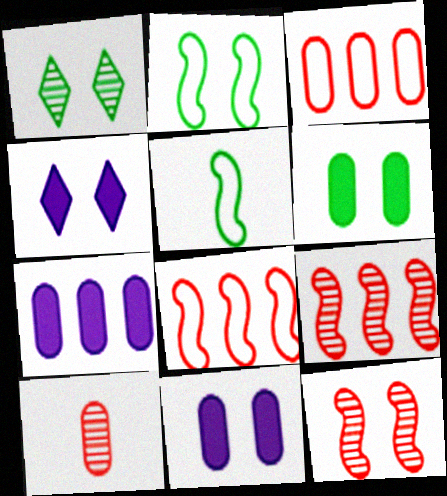[[1, 2, 6]]